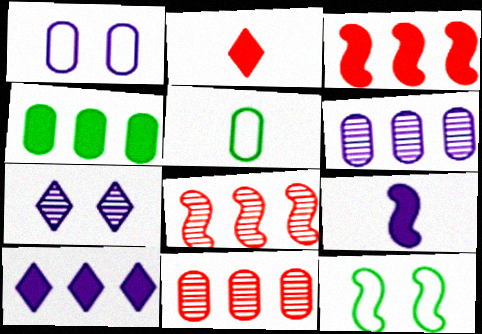[[2, 6, 12], 
[3, 4, 10], 
[3, 5, 7], 
[8, 9, 12]]